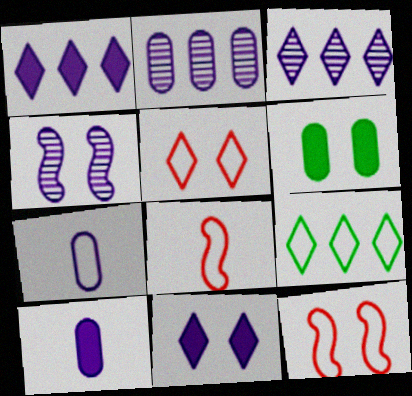[[1, 4, 7], 
[3, 6, 8], 
[4, 5, 6], 
[7, 9, 12]]